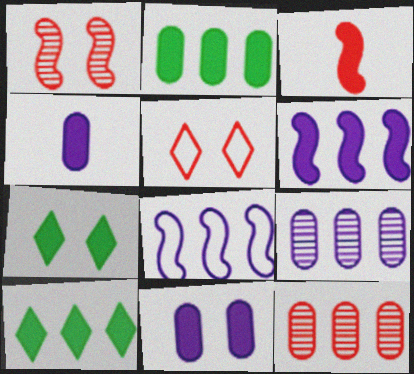[[3, 5, 12], 
[3, 10, 11], 
[8, 10, 12]]